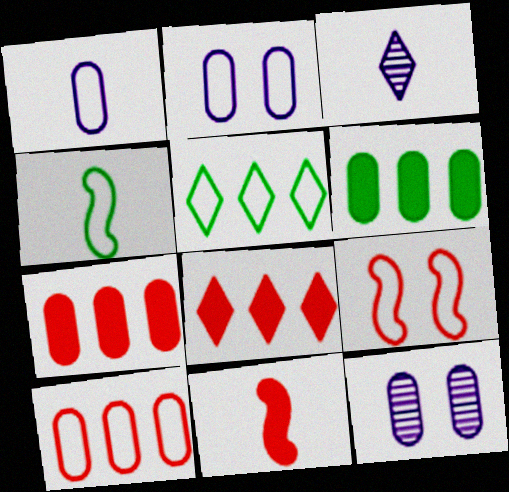[[1, 5, 9], 
[3, 6, 9], 
[4, 8, 12], 
[5, 11, 12]]